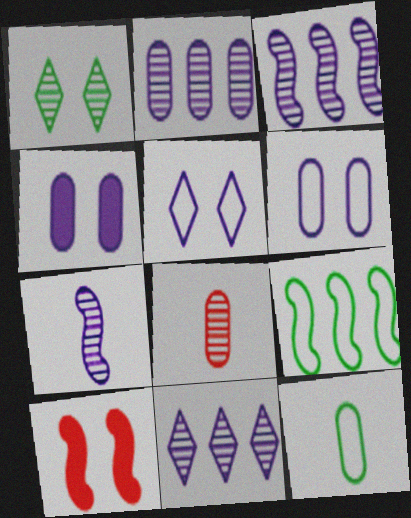[[1, 3, 8], 
[1, 6, 10], 
[2, 3, 11], 
[7, 9, 10], 
[10, 11, 12]]